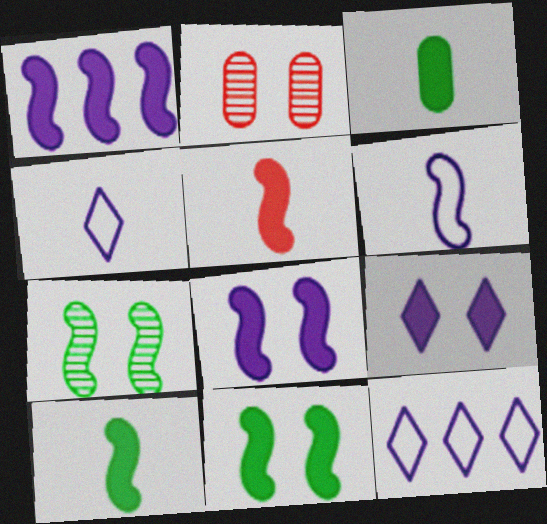[[1, 5, 11], 
[2, 10, 12]]